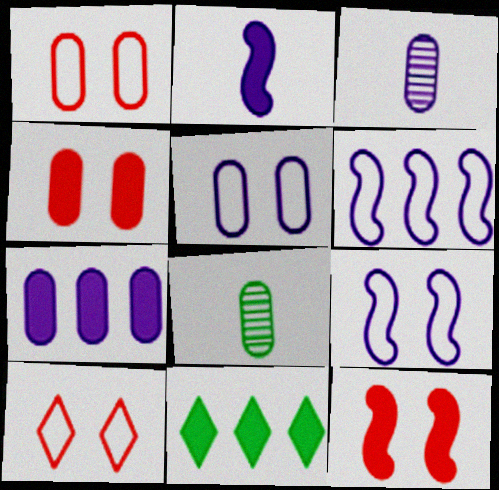[[1, 7, 8], 
[2, 4, 11], 
[3, 5, 7]]